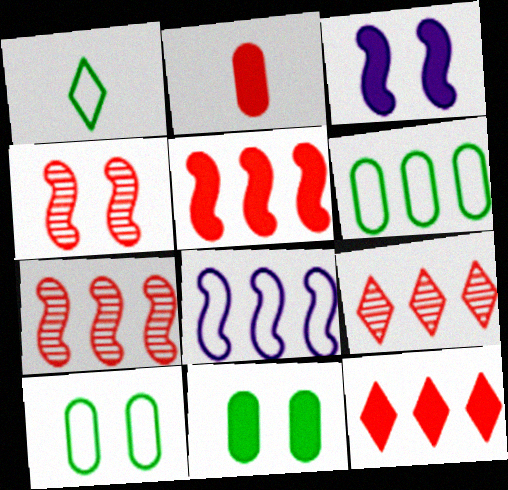[]